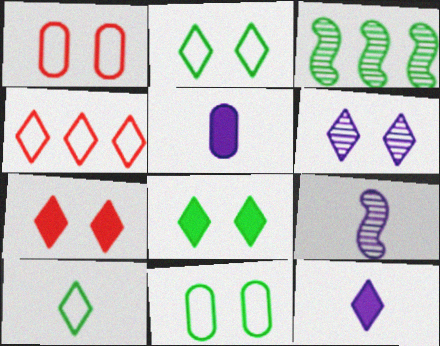[[1, 3, 12], 
[2, 6, 7]]